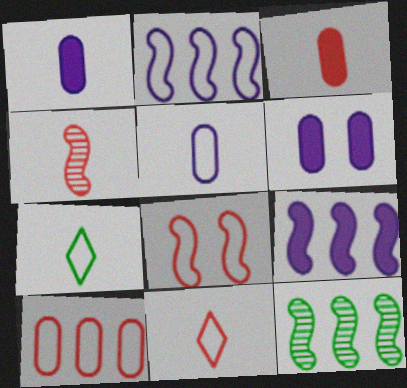[[1, 4, 7], 
[3, 4, 11], 
[6, 11, 12], 
[8, 10, 11]]